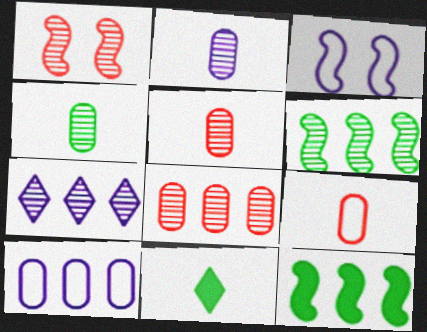[[1, 4, 7], 
[1, 10, 11], 
[2, 4, 5], 
[3, 8, 11], 
[6, 7, 8]]